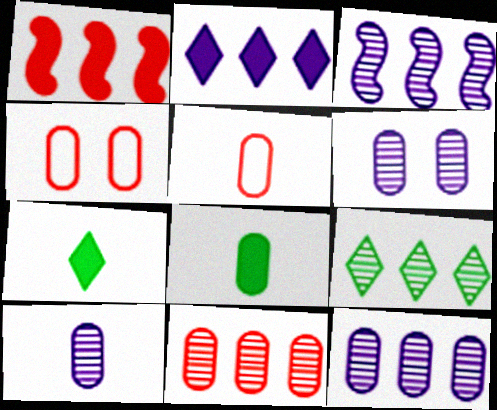[[3, 4, 7], 
[3, 9, 11], 
[4, 8, 12], 
[5, 8, 10], 
[6, 10, 12]]